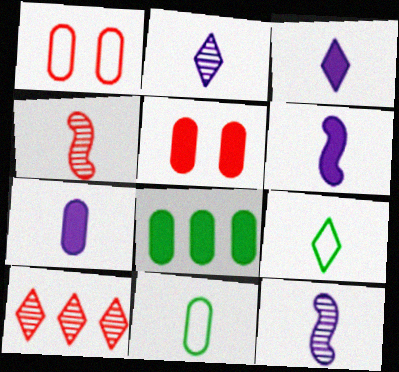[[3, 4, 11], 
[3, 6, 7], 
[4, 7, 9], 
[5, 7, 8]]